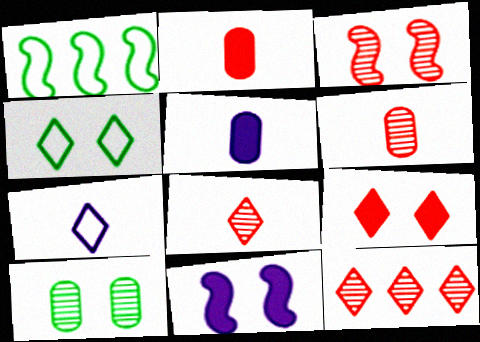[[3, 6, 12]]